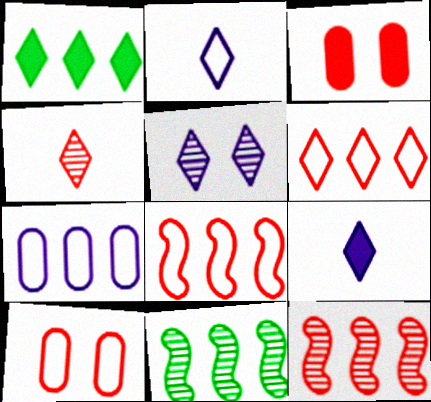[[1, 7, 12], 
[2, 3, 11], 
[3, 4, 8], 
[9, 10, 11]]